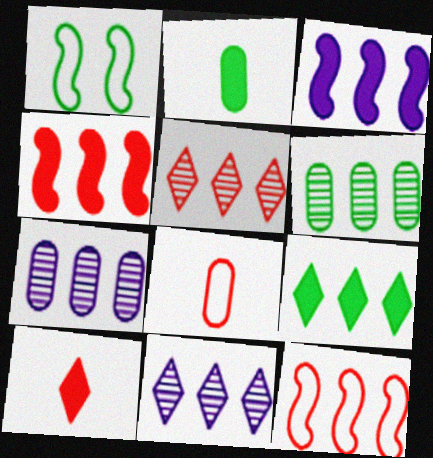[[1, 7, 10], 
[7, 9, 12]]